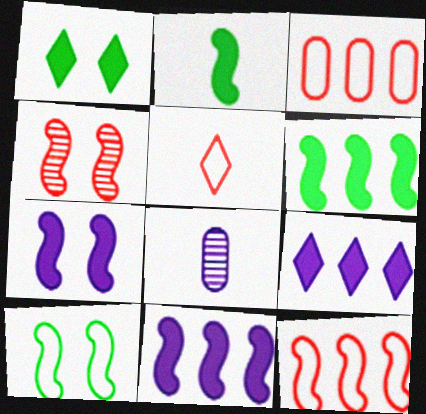[[1, 8, 12], 
[2, 5, 8], 
[4, 7, 10]]